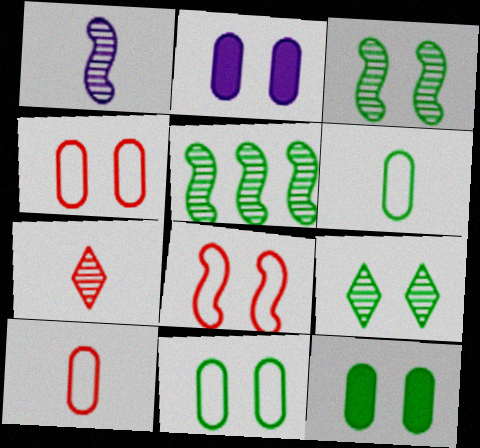[[2, 8, 9]]